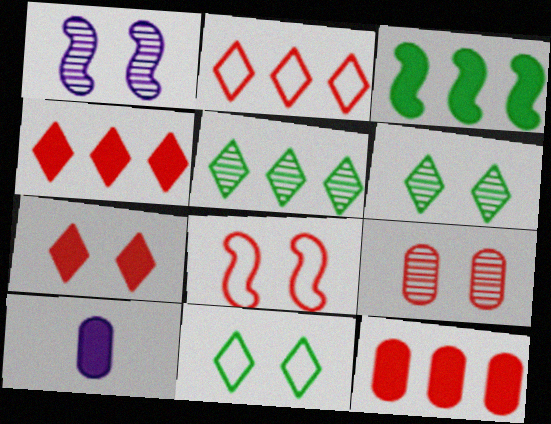[[1, 6, 9], 
[3, 7, 10], 
[5, 8, 10], 
[7, 8, 9]]